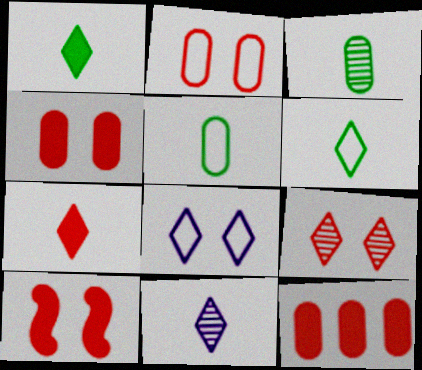[[2, 9, 10], 
[6, 7, 11], 
[7, 10, 12]]